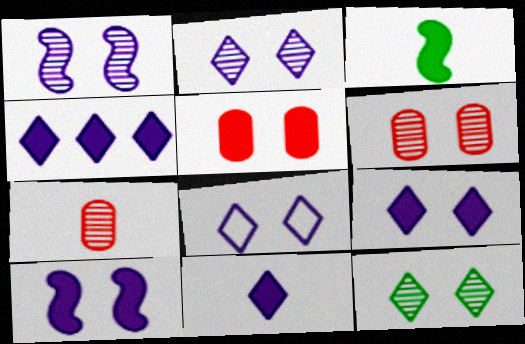[[1, 6, 12], 
[2, 8, 9], 
[3, 4, 5], 
[4, 9, 11]]